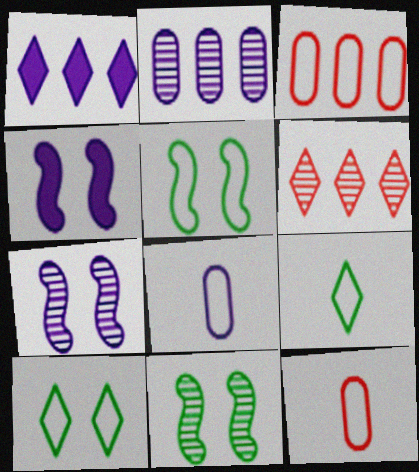[[1, 7, 8], 
[1, 11, 12]]